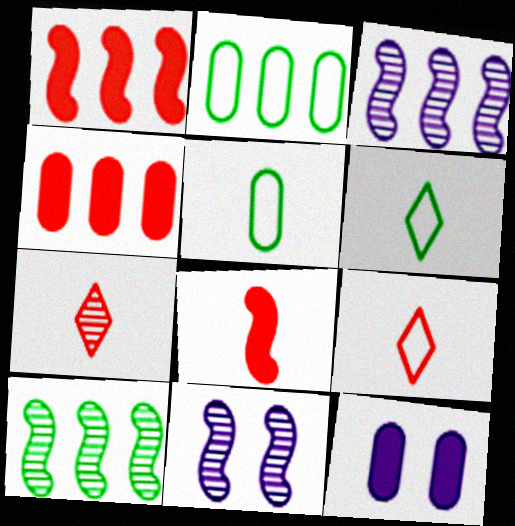[[4, 6, 11], 
[9, 10, 12]]